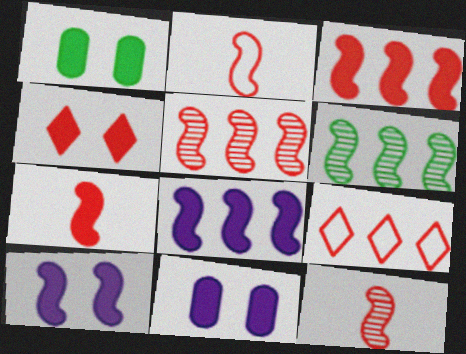[[1, 4, 10], 
[2, 6, 10], 
[2, 7, 12]]